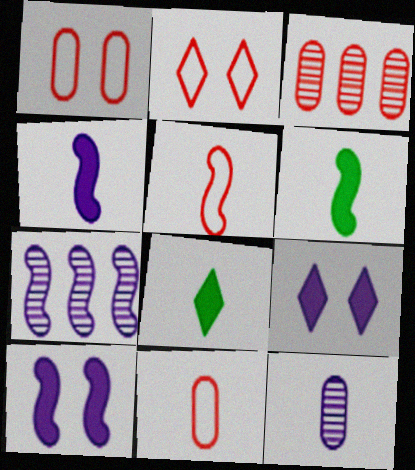[[1, 7, 8], 
[5, 8, 12]]